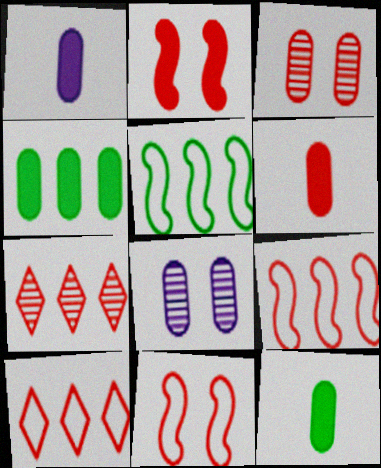[[1, 6, 12], 
[6, 7, 11]]